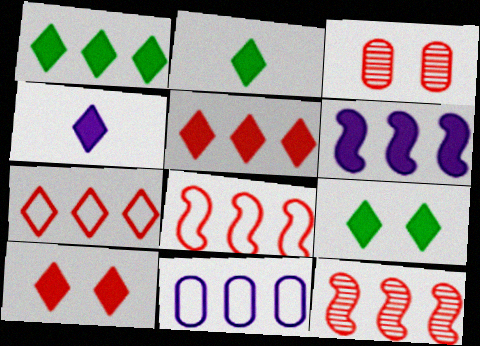[[1, 2, 9], 
[1, 4, 10], 
[1, 11, 12], 
[4, 5, 9]]